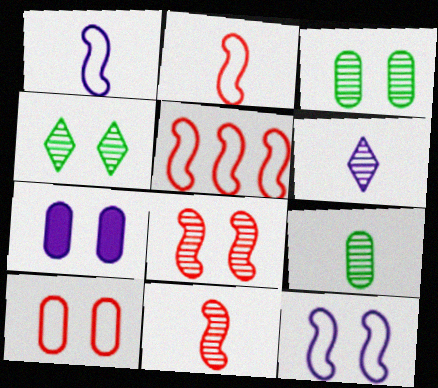[[3, 7, 10], 
[6, 9, 11]]